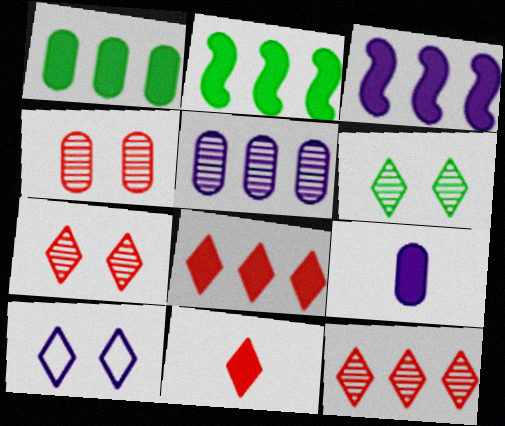[[1, 3, 8]]